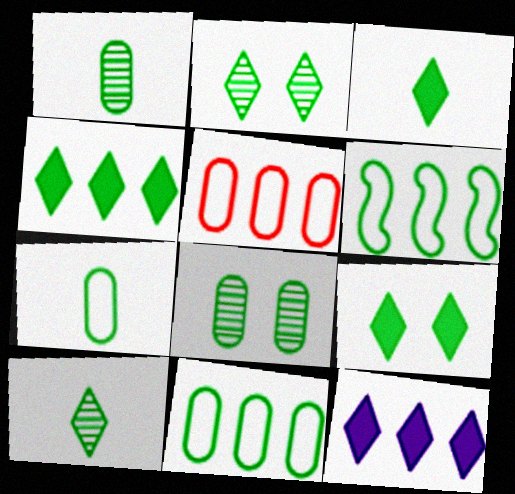[[1, 6, 9], 
[3, 4, 9], 
[3, 6, 8]]